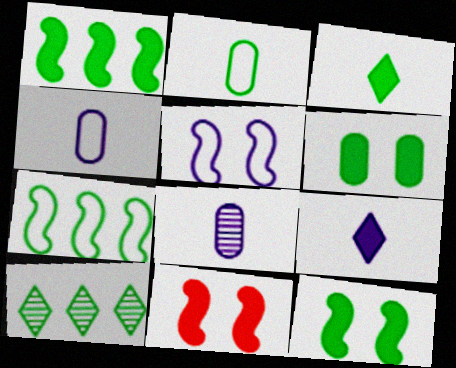[[1, 3, 6], 
[2, 10, 12], 
[4, 10, 11]]